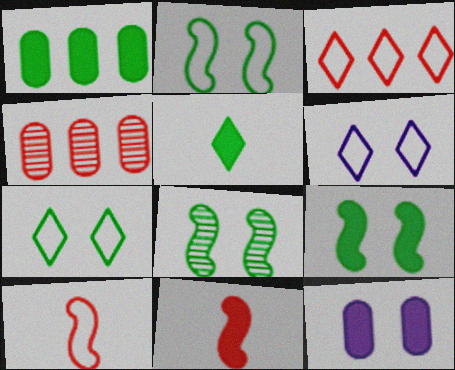[[1, 5, 9], 
[2, 8, 9]]